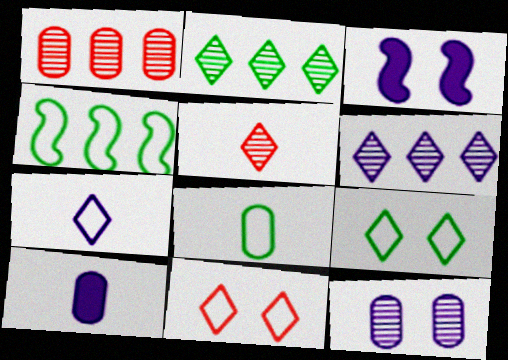[[4, 8, 9]]